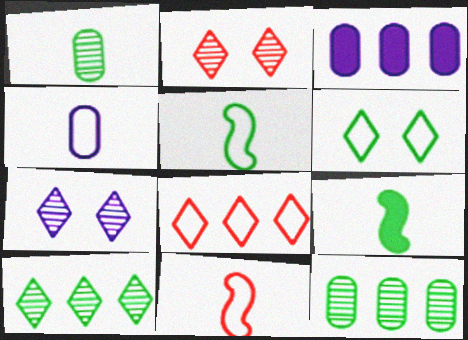[[2, 3, 5], 
[6, 9, 12]]